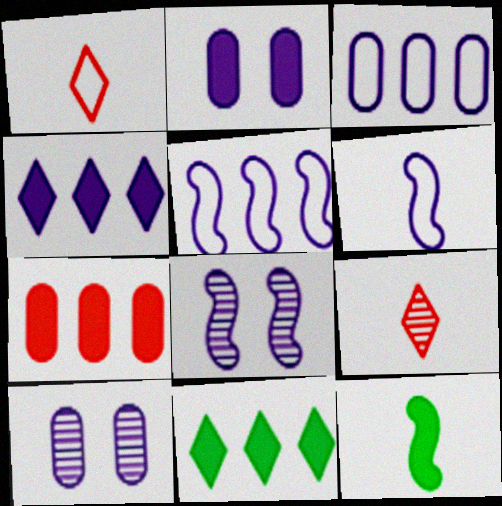[[4, 6, 10]]